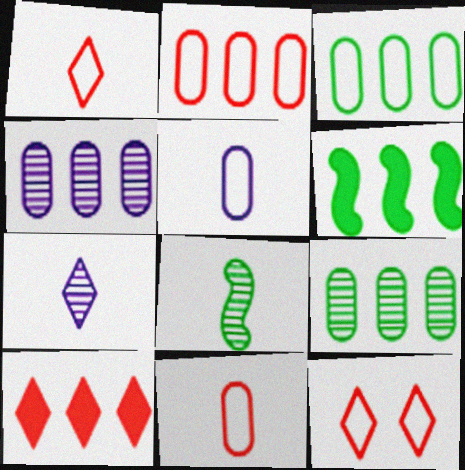[]